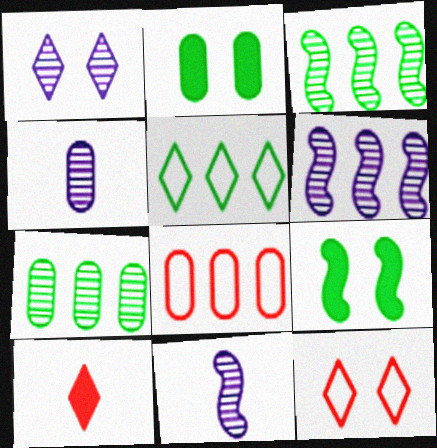[[1, 4, 6], 
[1, 5, 10], 
[2, 4, 8]]